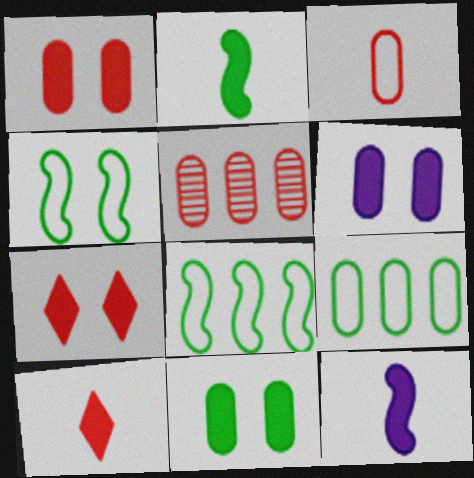[[1, 3, 5], 
[1, 6, 11]]